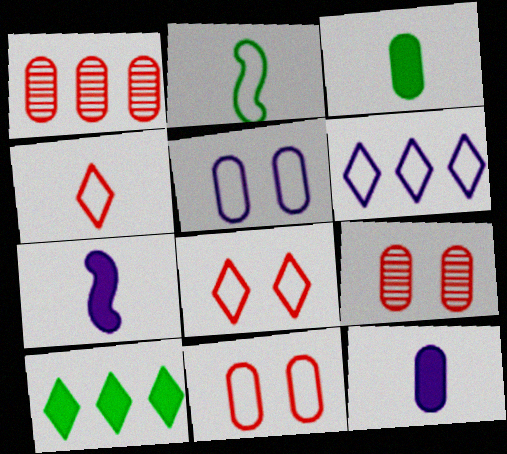[[1, 3, 5], 
[2, 6, 11]]